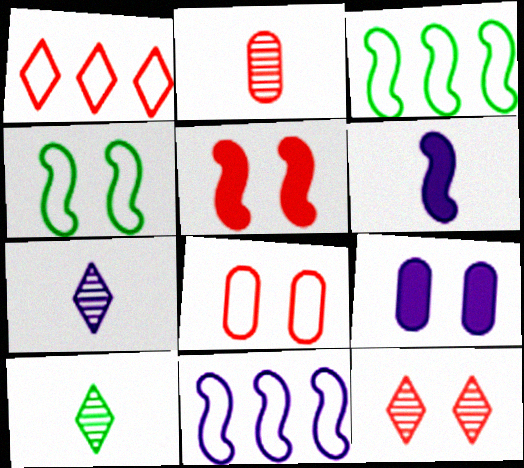[[1, 2, 5], 
[4, 9, 12], 
[5, 8, 12], 
[7, 9, 11]]